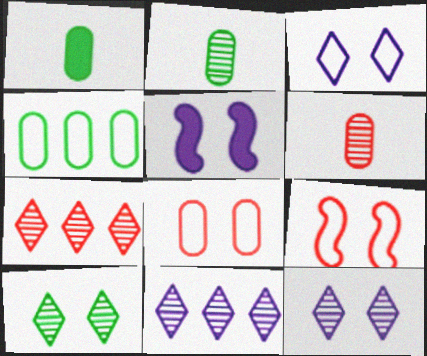[[1, 9, 11], 
[5, 8, 10]]